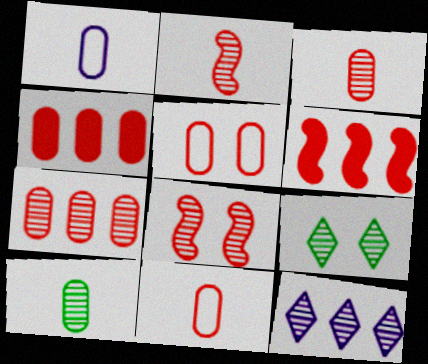[[1, 6, 9], 
[3, 4, 5], 
[8, 10, 12]]